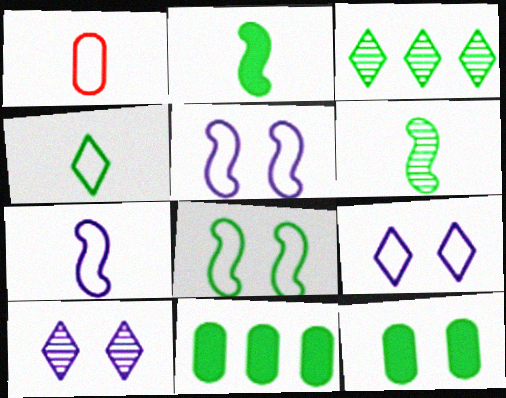[[1, 4, 7]]